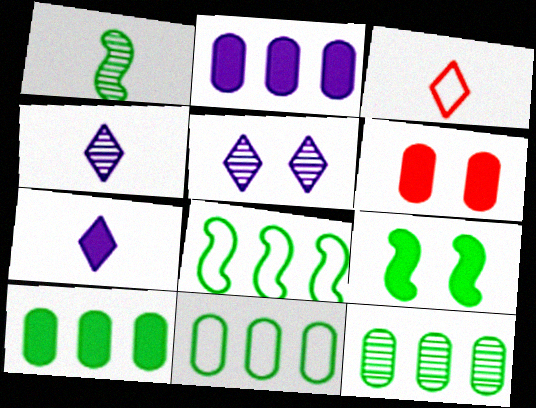[[1, 8, 9], 
[4, 6, 8], 
[10, 11, 12]]